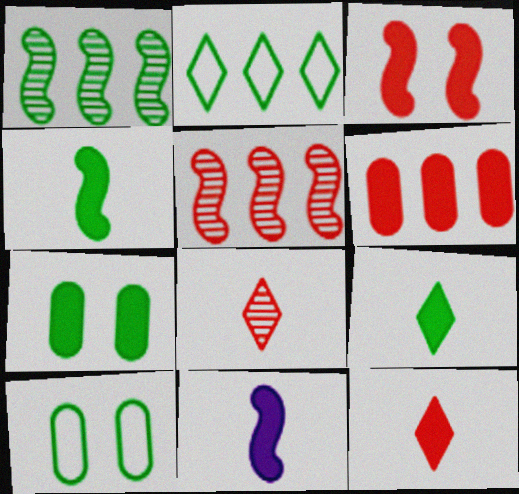[[1, 9, 10], 
[3, 6, 12]]